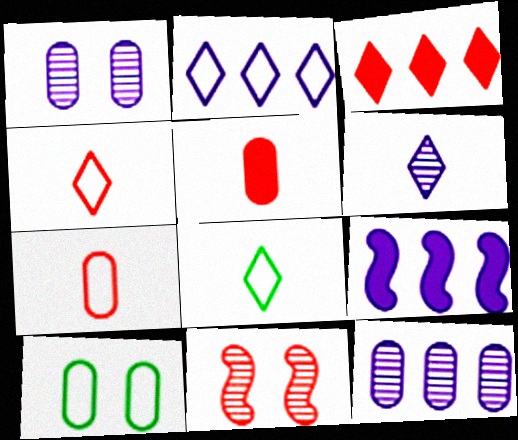[[2, 9, 12], 
[3, 7, 11], 
[5, 10, 12]]